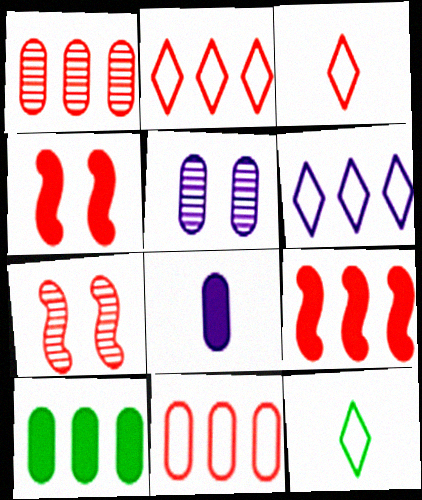[[1, 2, 9], 
[1, 3, 4], 
[5, 9, 12]]